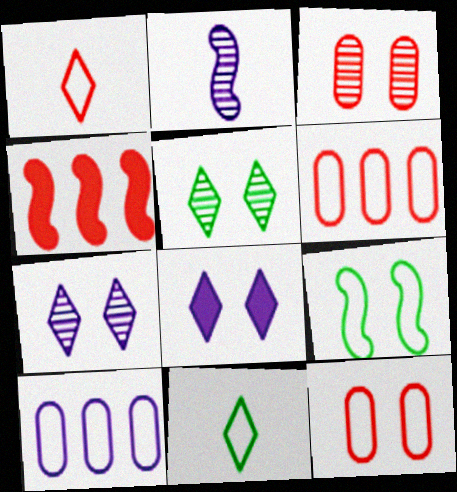[[1, 3, 4], 
[1, 9, 10], 
[2, 4, 9], 
[2, 8, 10], 
[3, 8, 9]]